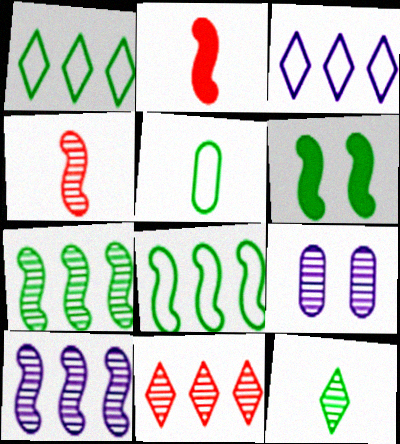[[1, 2, 9]]